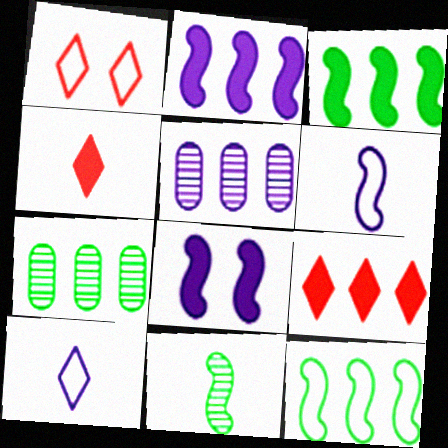[[5, 8, 10], 
[5, 9, 12]]